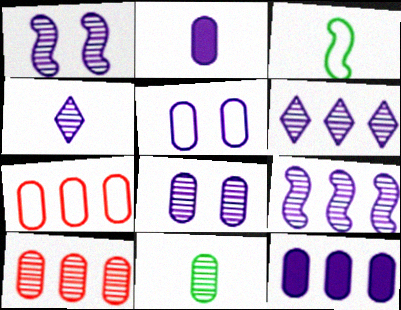[[4, 8, 9], 
[8, 10, 11]]